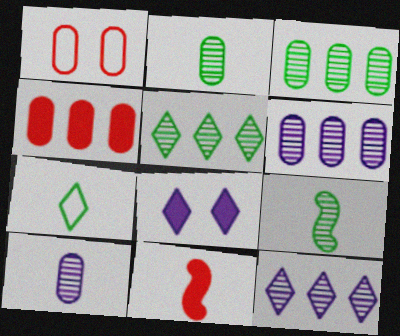[[7, 10, 11]]